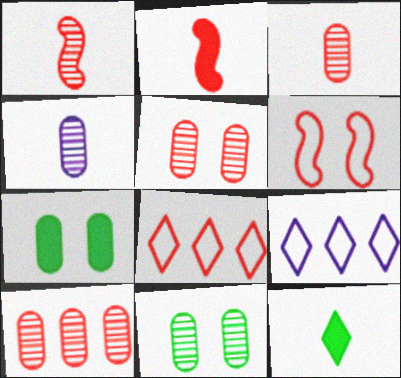[[1, 7, 9], 
[2, 5, 8], 
[2, 9, 11], 
[3, 5, 10], 
[4, 10, 11]]